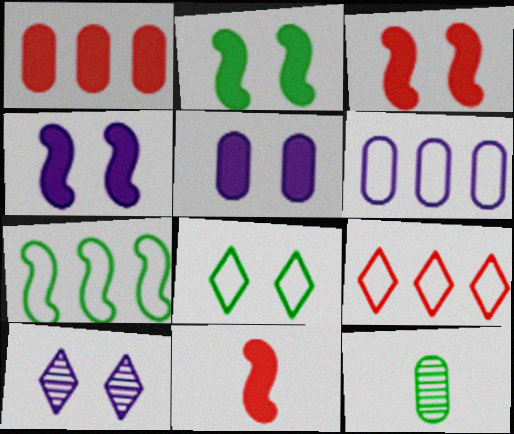[[2, 3, 4], 
[4, 9, 12], 
[6, 7, 9]]